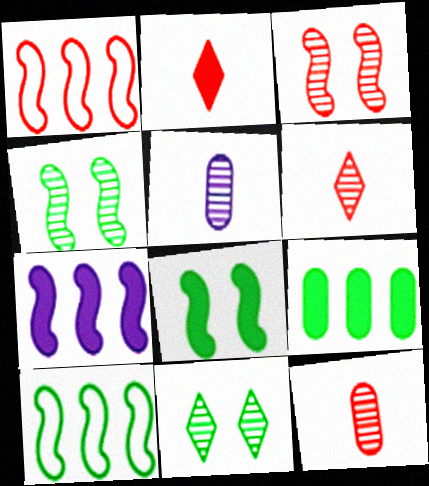[]